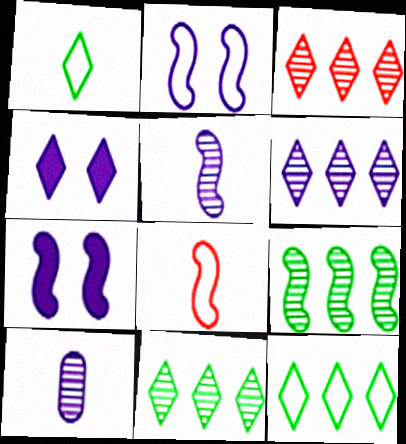[[1, 3, 4], 
[3, 6, 11], 
[7, 8, 9]]